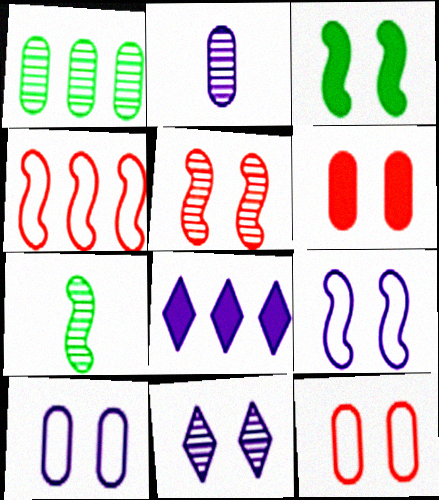[[1, 4, 8], 
[2, 8, 9], 
[3, 5, 9], 
[3, 11, 12], 
[7, 8, 12]]